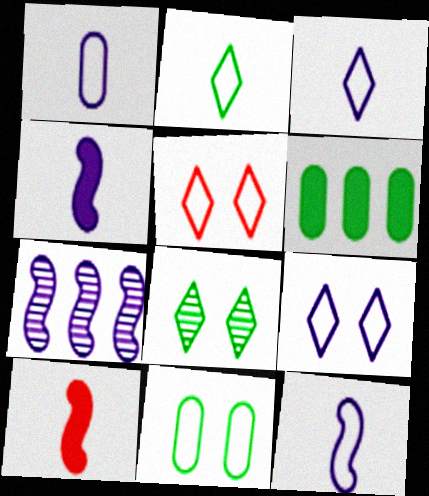[[1, 3, 12]]